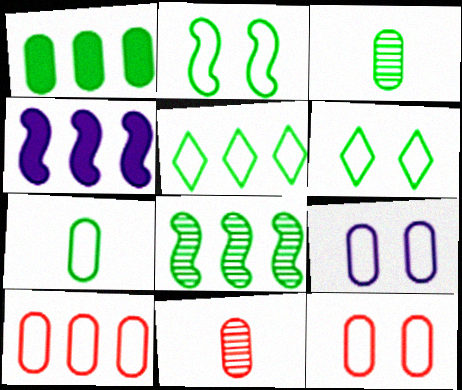[[1, 5, 8], 
[1, 9, 11], 
[2, 5, 7], 
[4, 6, 11], 
[7, 9, 10]]